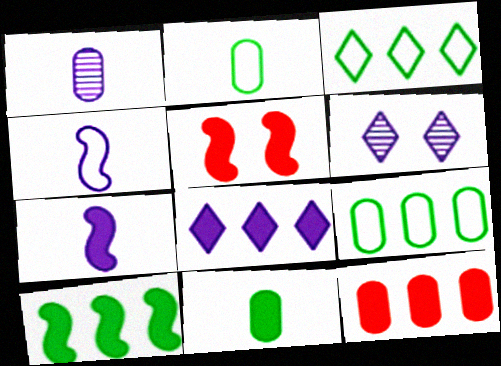[[1, 3, 5], 
[5, 7, 10], 
[5, 8, 11], 
[8, 10, 12]]